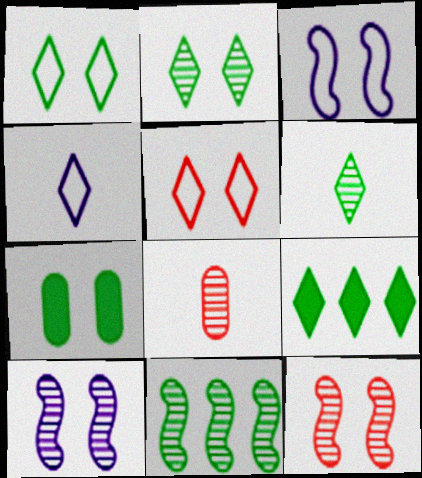[[1, 6, 9], 
[3, 8, 9], 
[5, 7, 10]]